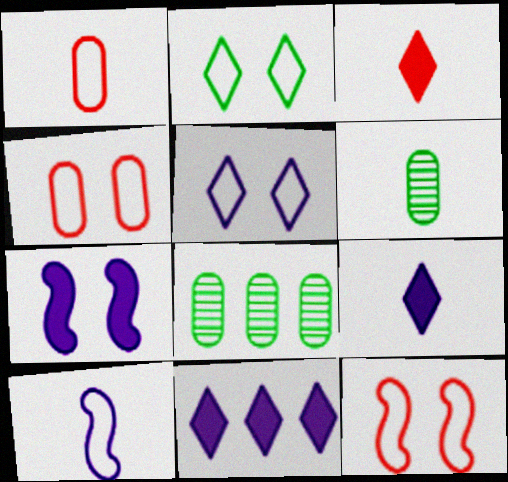[[3, 6, 10], 
[6, 11, 12], 
[8, 9, 12]]